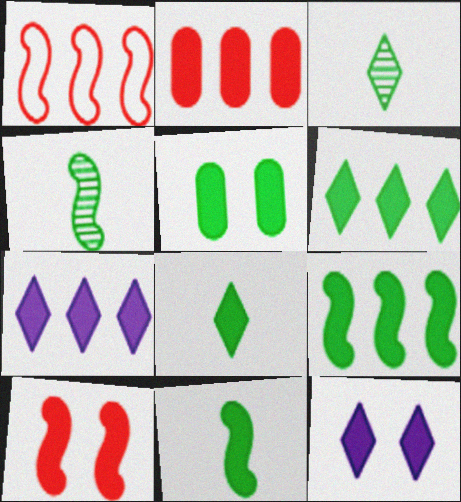[[2, 7, 9], 
[2, 11, 12], 
[5, 6, 11], 
[5, 8, 9], 
[5, 10, 12]]